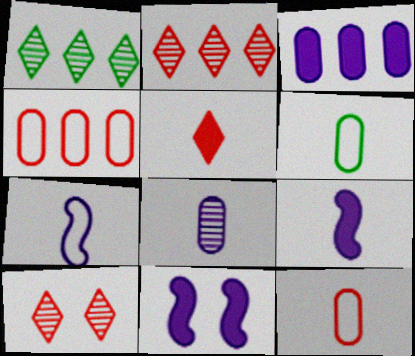[[1, 11, 12], 
[2, 6, 11]]